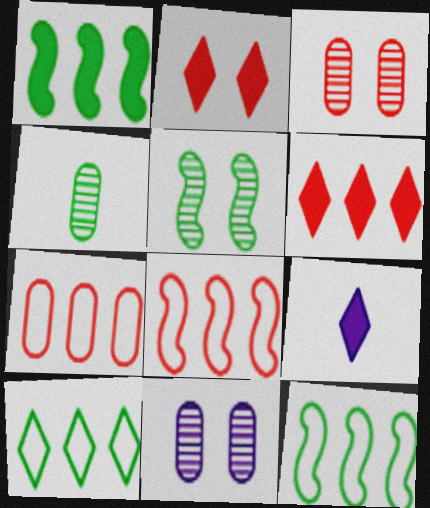[[3, 9, 12], 
[5, 7, 9]]